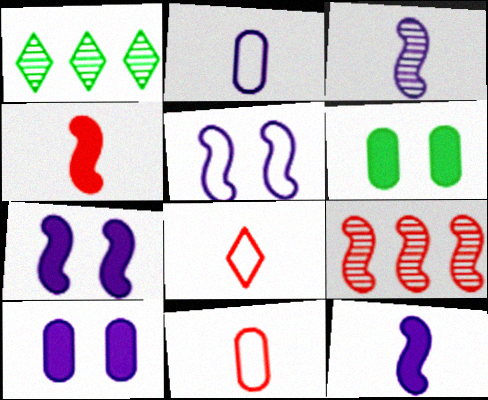[[1, 7, 11]]